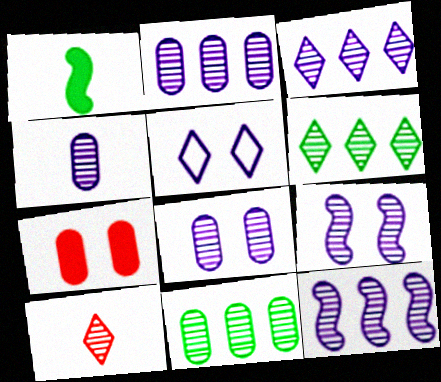[[2, 3, 12], 
[2, 4, 8], 
[3, 4, 9], 
[9, 10, 11]]